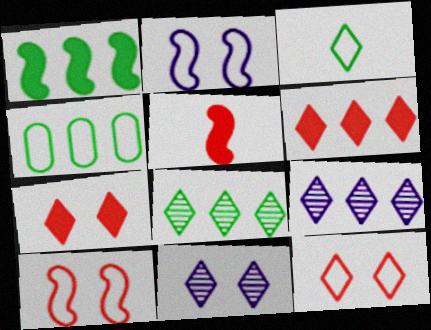[[1, 4, 8], 
[3, 6, 11], 
[3, 7, 9], 
[4, 5, 11]]